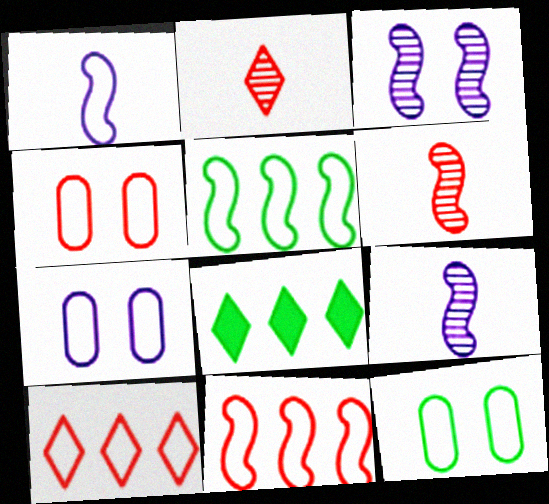[[1, 10, 12], 
[4, 7, 12], 
[4, 8, 9], 
[6, 7, 8]]